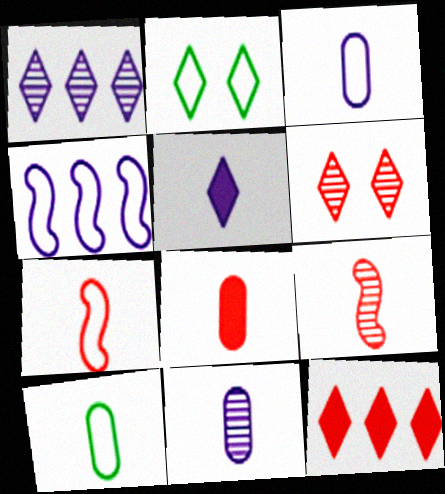[[5, 9, 10], 
[8, 10, 11]]